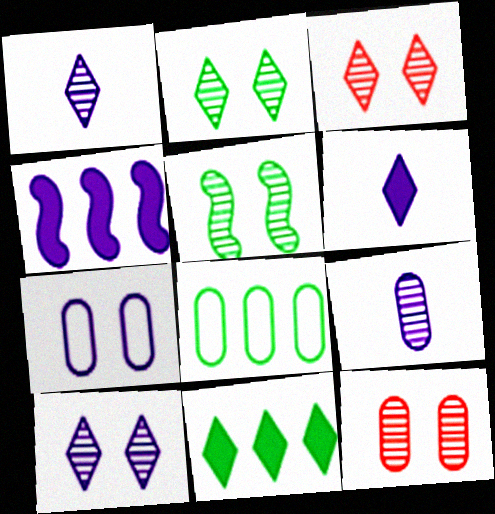[[1, 4, 7], 
[2, 3, 10], 
[5, 10, 12]]